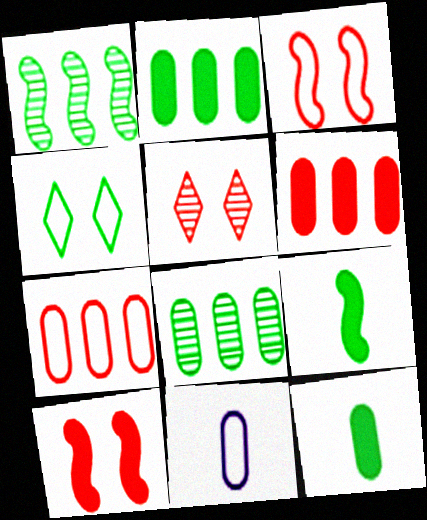[[1, 4, 12], 
[4, 8, 9]]